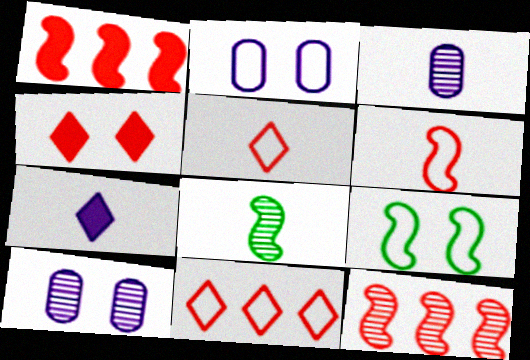[[4, 9, 10]]